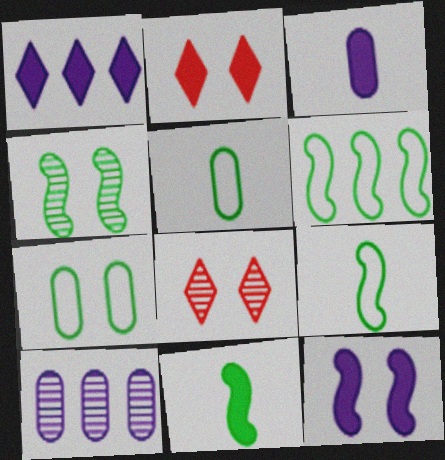[[1, 3, 12], 
[2, 9, 10], 
[3, 6, 8], 
[4, 6, 11], 
[7, 8, 12]]